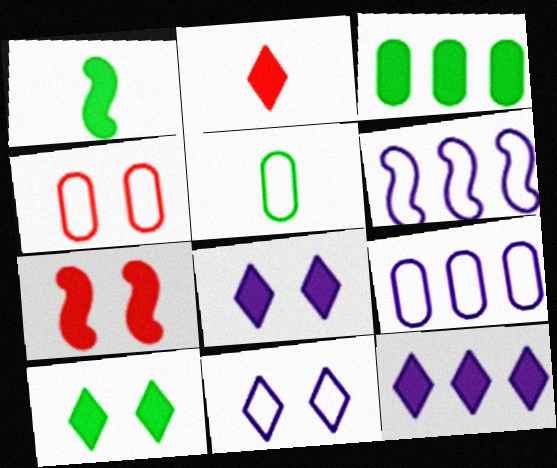[[1, 3, 10], 
[2, 10, 12], 
[4, 5, 9]]